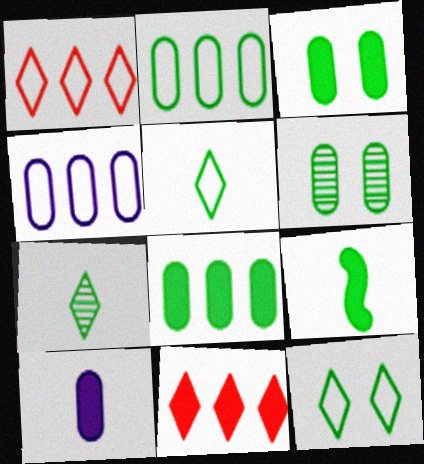[]